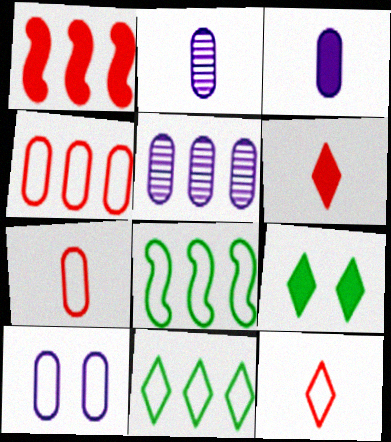[[1, 3, 9], 
[1, 5, 11], 
[3, 5, 10], 
[8, 10, 12]]